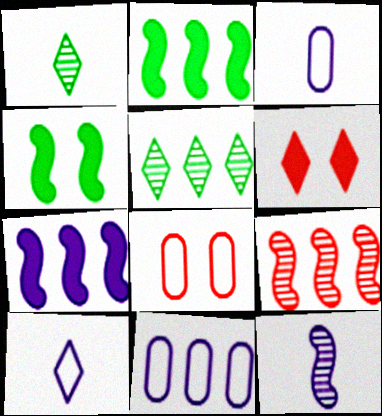[[1, 7, 8], 
[5, 6, 10]]